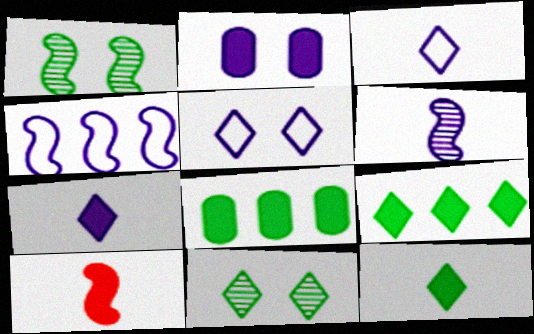[[1, 4, 10], 
[2, 9, 10]]